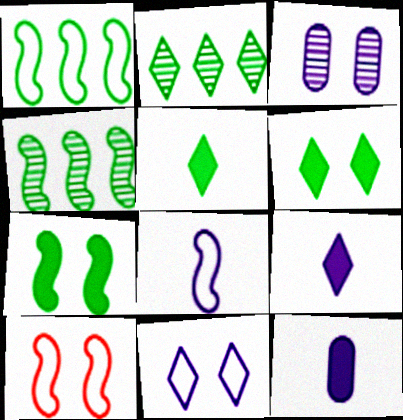[[1, 8, 10], 
[2, 10, 12], 
[3, 6, 10]]